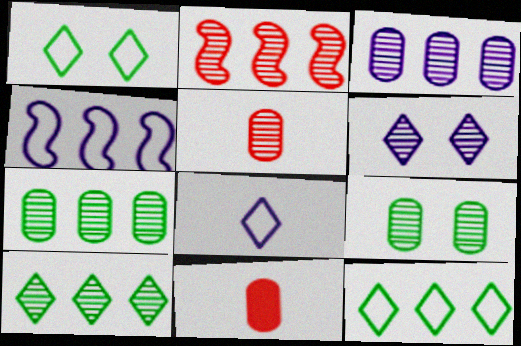[[2, 3, 10], 
[3, 5, 9]]